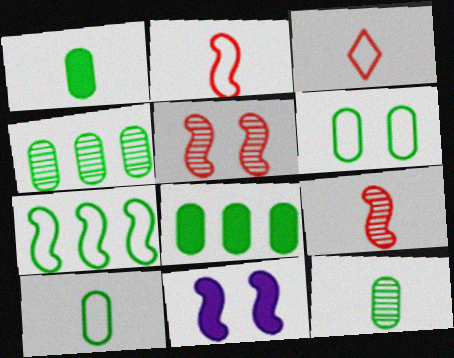[[1, 4, 6], 
[1, 10, 12], 
[3, 4, 11], 
[6, 8, 12], 
[7, 9, 11]]